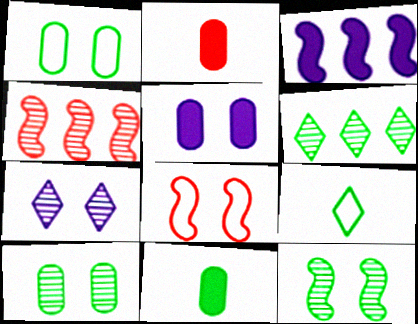[[4, 5, 9]]